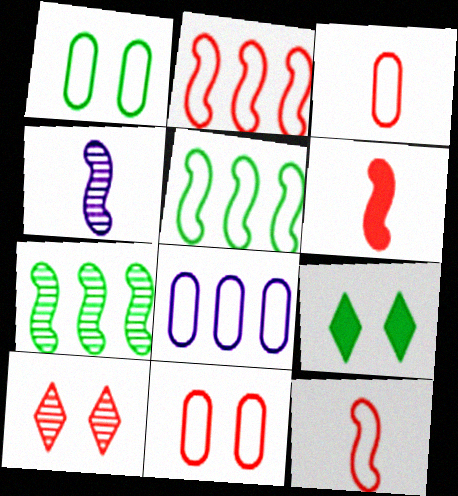[[1, 3, 8]]